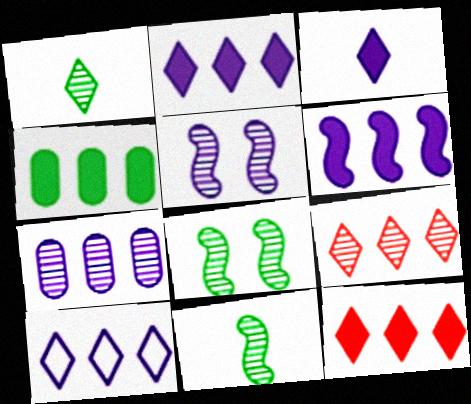[[4, 6, 12], 
[6, 7, 10]]